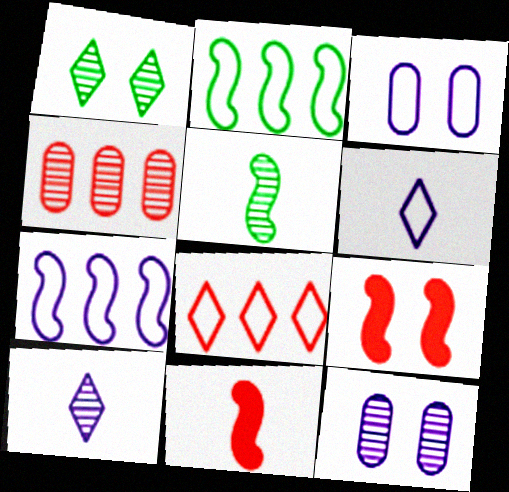[[1, 3, 9], 
[3, 6, 7], 
[5, 7, 9]]